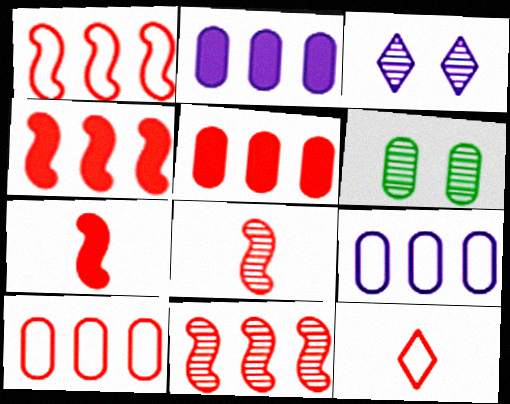[[1, 4, 11]]